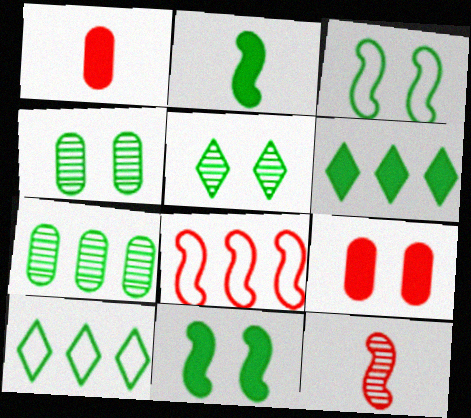[[2, 4, 10]]